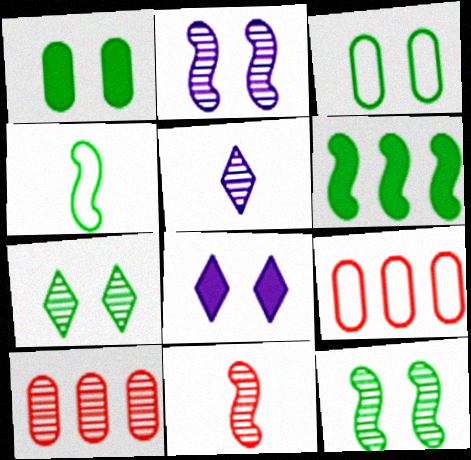[[4, 6, 12], 
[4, 8, 10], 
[5, 10, 12]]